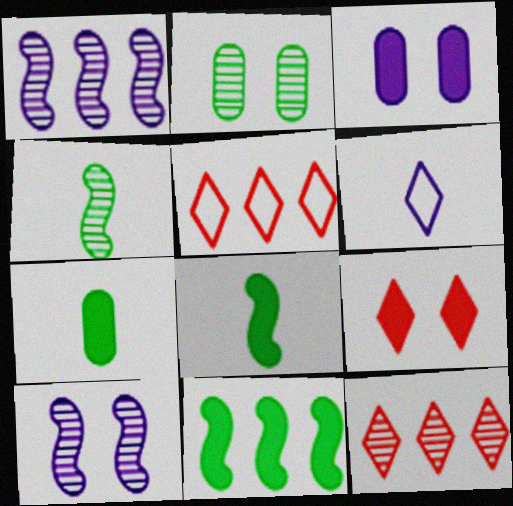[[1, 3, 6], 
[3, 4, 5], 
[5, 7, 10]]